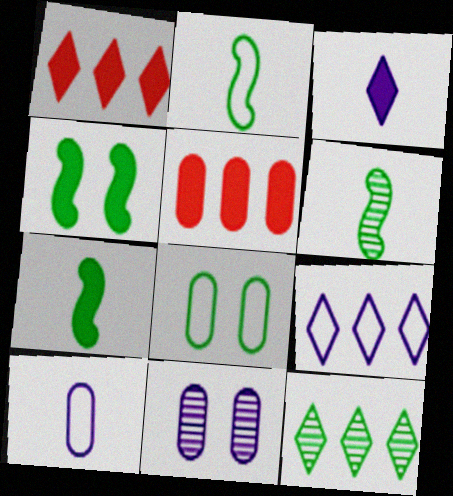[[1, 2, 11], 
[1, 9, 12], 
[2, 6, 7], 
[3, 4, 5], 
[7, 8, 12]]